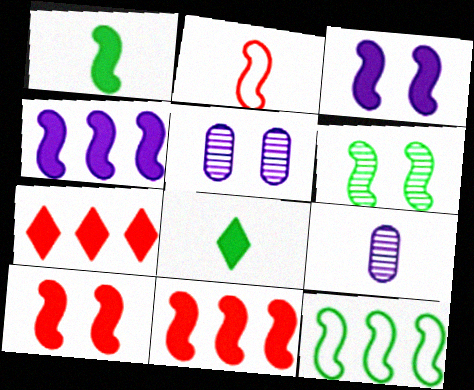[[1, 3, 11], 
[1, 4, 10], 
[1, 6, 12], 
[2, 4, 6], 
[2, 8, 9]]